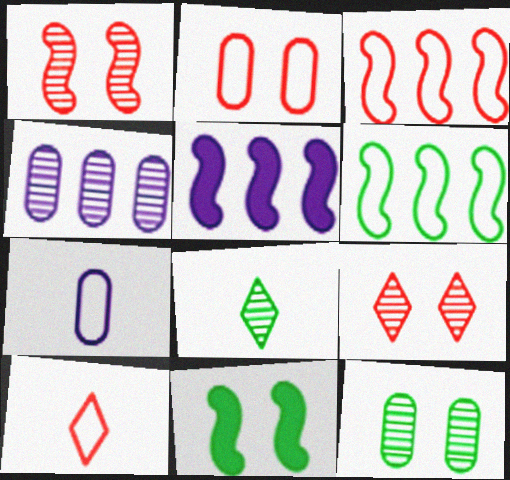[[1, 4, 8], 
[2, 3, 10], 
[2, 5, 8], 
[4, 10, 11], 
[5, 10, 12]]